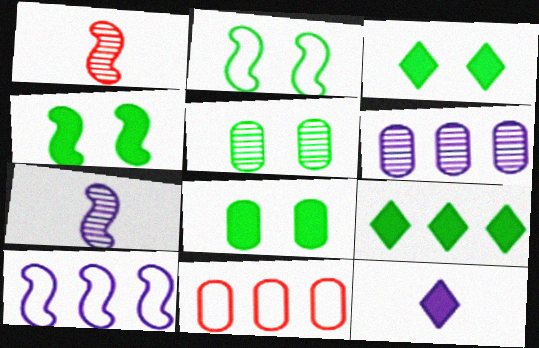[[1, 4, 10], 
[2, 3, 5], 
[3, 4, 8], 
[3, 7, 11]]